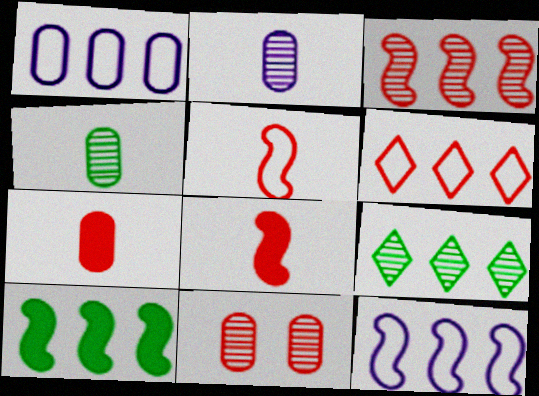[[3, 10, 12], 
[6, 8, 11]]